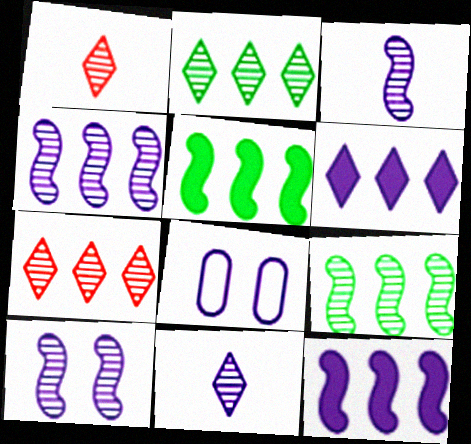[[1, 5, 8], 
[3, 4, 10], 
[3, 6, 8], 
[8, 11, 12]]